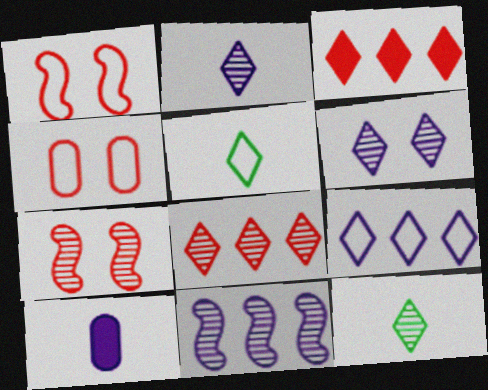[[3, 5, 6], 
[6, 8, 12]]